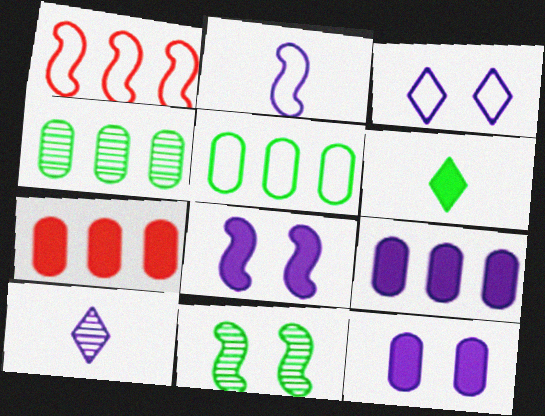[[5, 6, 11], 
[6, 7, 8]]